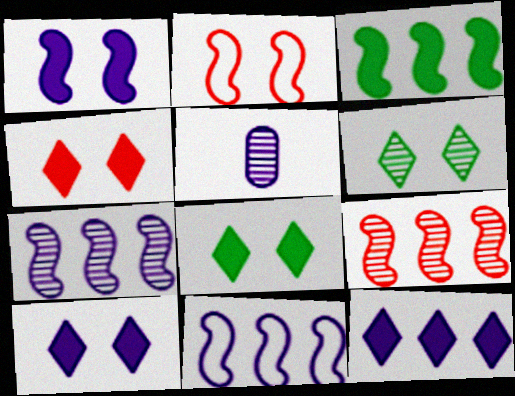[[3, 9, 11], 
[4, 8, 10], 
[5, 6, 9], 
[5, 10, 11]]